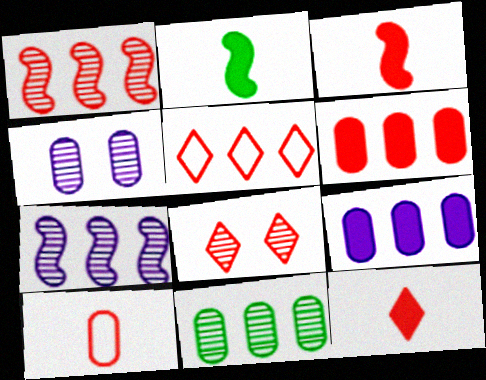[[1, 5, 6], 
[2, 4, 5], 
[5, 8, 12]]